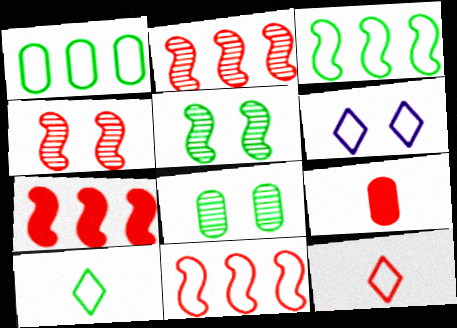[[2, 7, 11]]